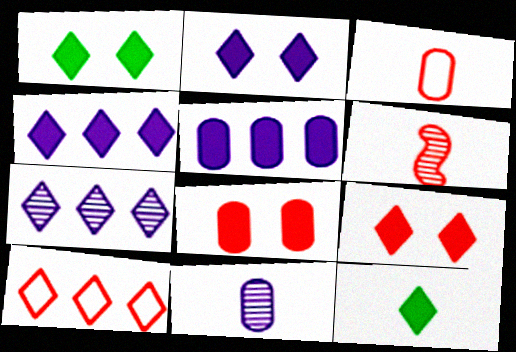[[1, 2, 9], 
[4, 9, 12], 
[6, 8, 10]]